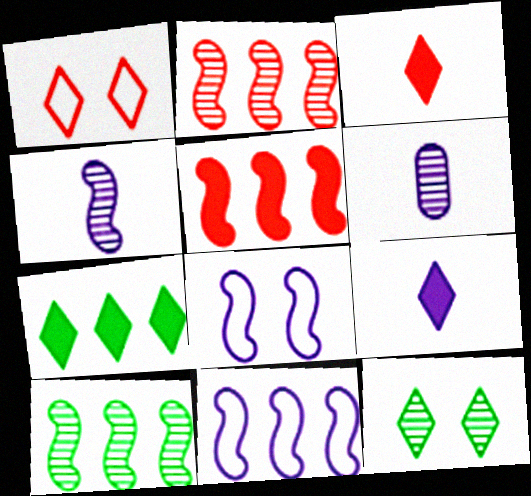[[2, 6, 12], 
[5, 10, 11]]